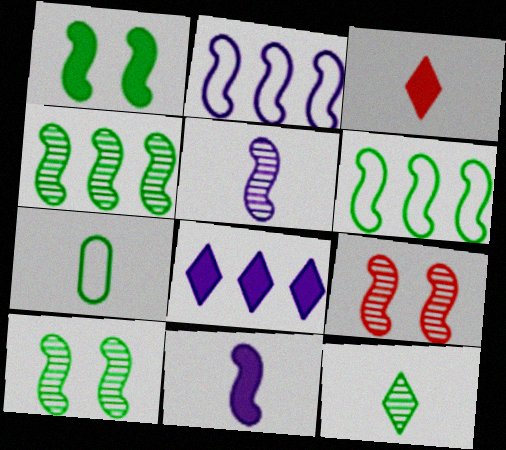[[3, 5, 7], 
[4, 5, 9], 
[6, 9, 11], 
[7, 8, 9]]